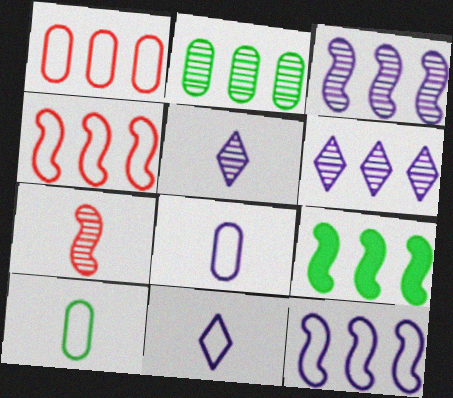[[1, 6, 9], 
[3, 4, 9]]